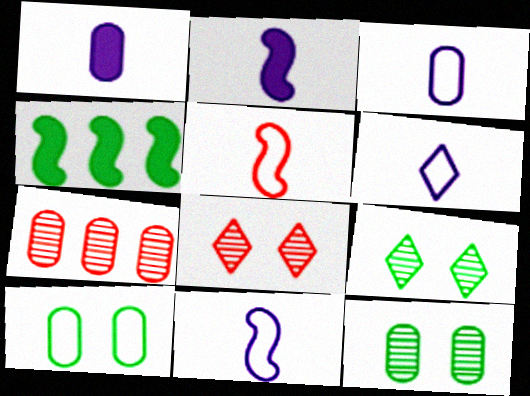[[1, 7, 10], 
[3, 4, 8], 
[3, 6, 11]]